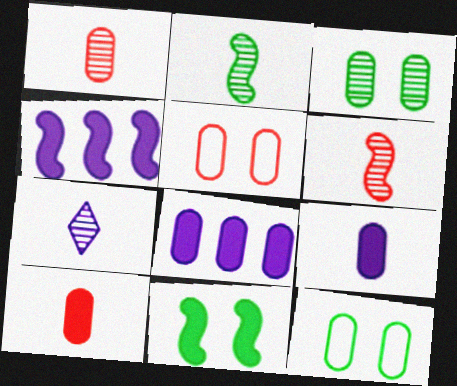[[1, 2, 7], 
[1, 8, 12]]